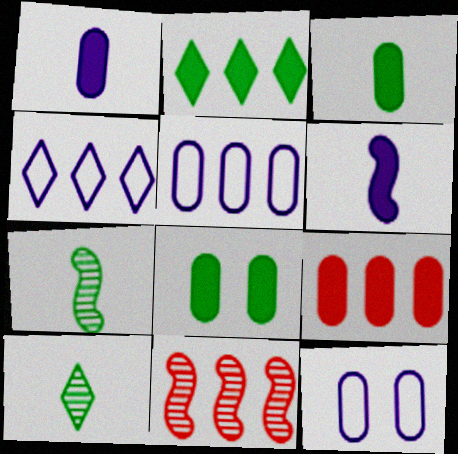[[1, 8, 9], 
[2, 5, 11]]